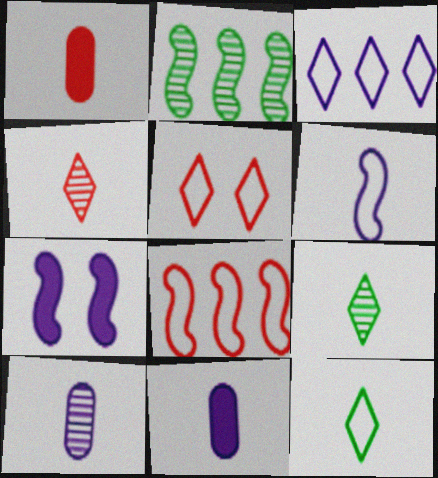[[1, 6, 9], 
[2, 5, 11], 
[3, 5, 12], 
[3, 7, 10]]